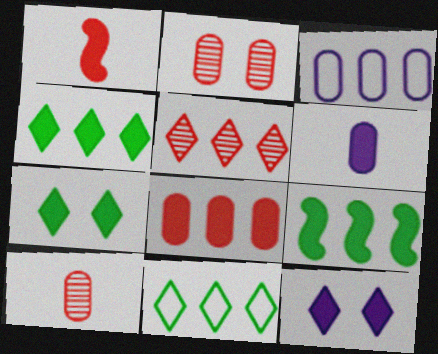[[3, 5, 9]]